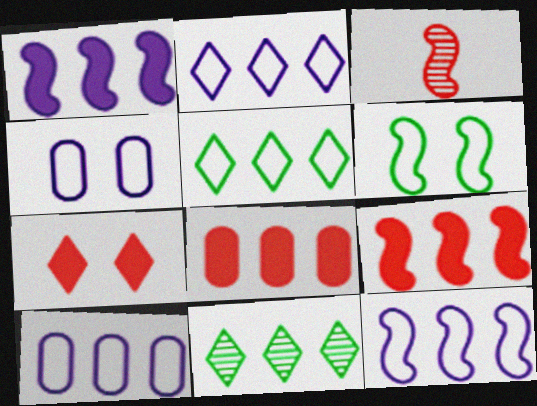[[1, 3, 6], 
[2, 10, 12], 
[8, 11, 12], 
[9, 10, 11]]